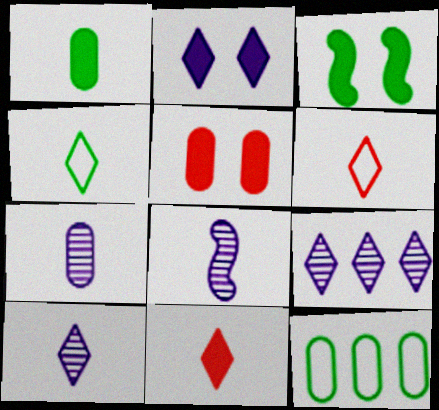[[1, 6, 8], 
[2, 3, 5], 
[4, 10, 11], 
[5, 7, 12], 
[7, 8, 10]]